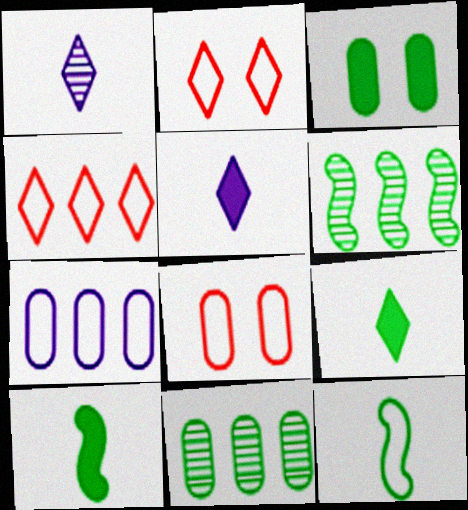[[2, 7, 12], 
[5, 6, 8]]